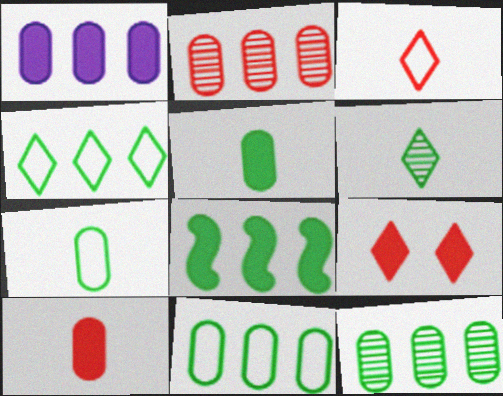[[1, 2, 11], 
[4, 8, 12]]